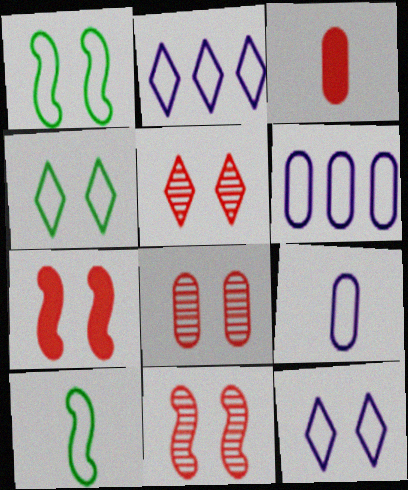[[5, 8, 11]]